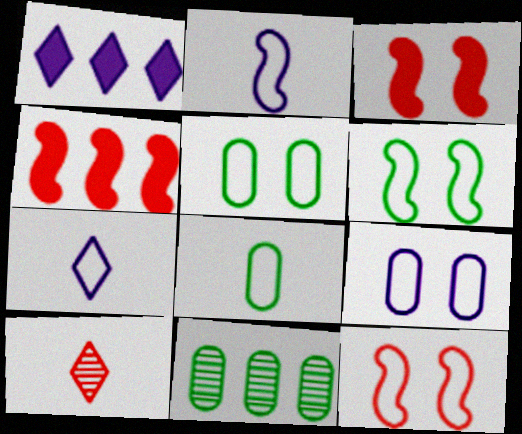[[3, 7, 11]]